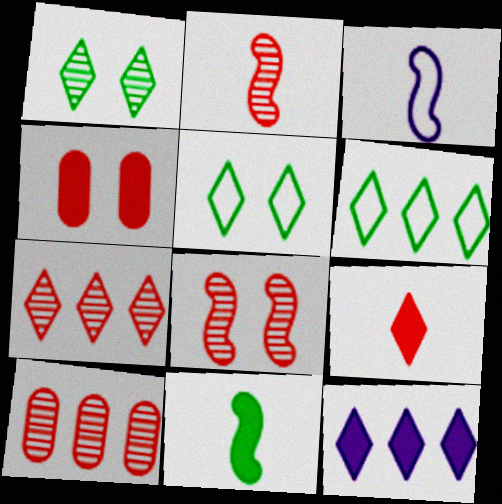[[2, 3, 11], 
[4, 11, 12], 
[6, 7, 12]]